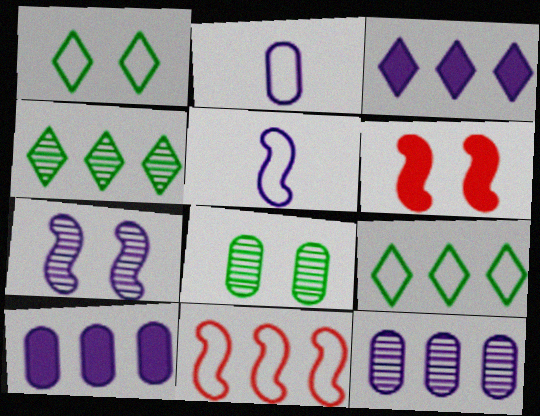[[1, 2, 11], 
[2, 3, 7], 
[2, 4, 6], 
[4, 10, 11]]